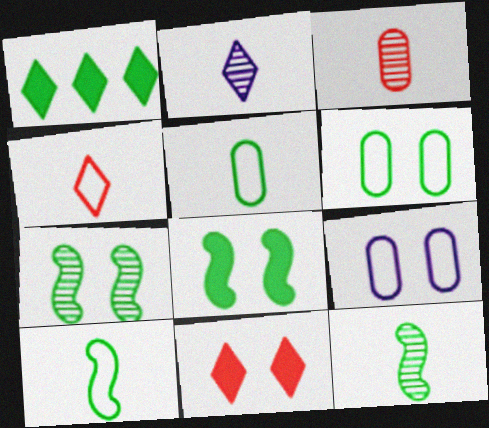[[1, 5, 7], 
[1, 6, 12], 
[2, 3, 12], 
[7, 9, 11]]